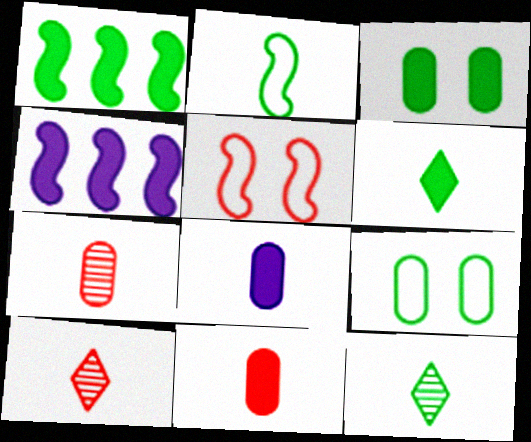[[1, 3, 6], 
[1, 9, 12], 
[2, 8, 10], 
[4, 9, 10]]